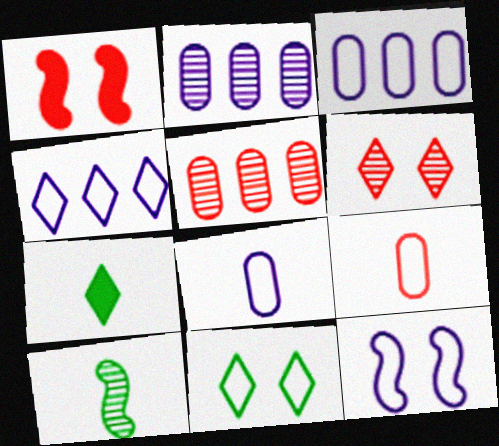[[2, 6, 10], 
[4, 6, 7], 
[4, 8, 12], 
[5, 7, 12]]